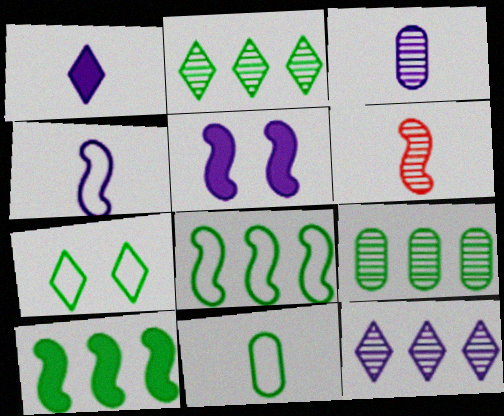[[1, 3, 4], 
[1, 6, 11], 
[5, 6, 8], 
[7, 8, 11]]